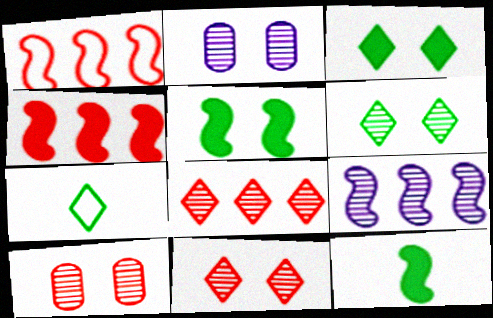[[2, 4, 7]]